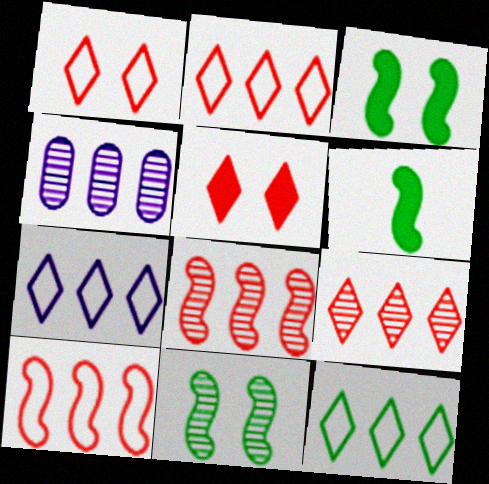[[1, 4, 6], 
[2, 7, 12]]